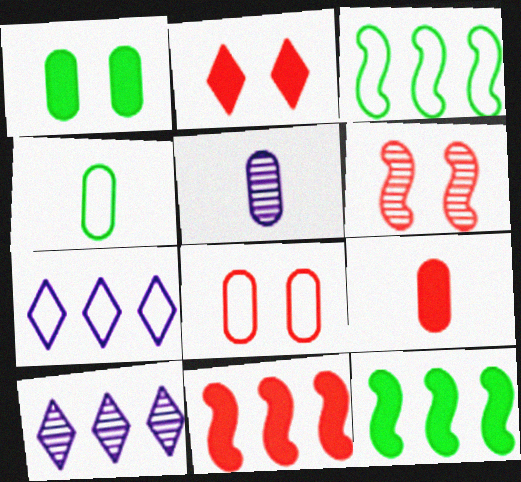[[2, 3, 5], 
[2, 6, 8], 
[2, 9, 11], 
[4, 5, 9]]